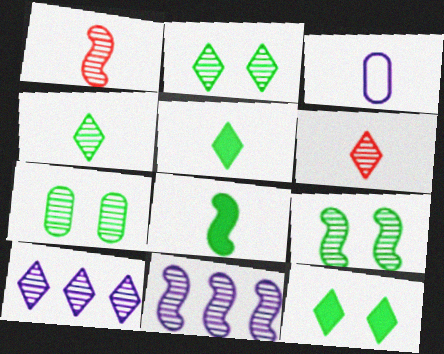[[1, 3, 5], 
[1, 7, 10], 
[1, 9, 11], 
[2, 6, 10], 
[2, 7, 9], 
[3, 6, 8], 
[6, 7, 11]]